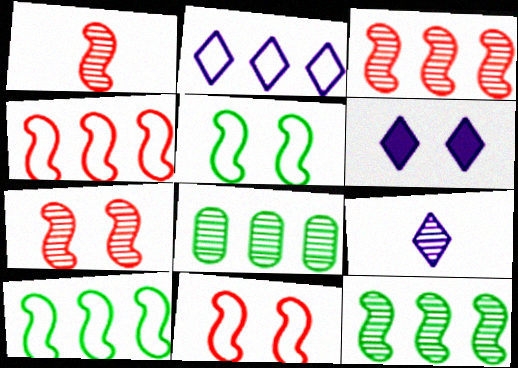[[1, 3, 7], 
[2, 6, 9], 
[7, 8, 9]]